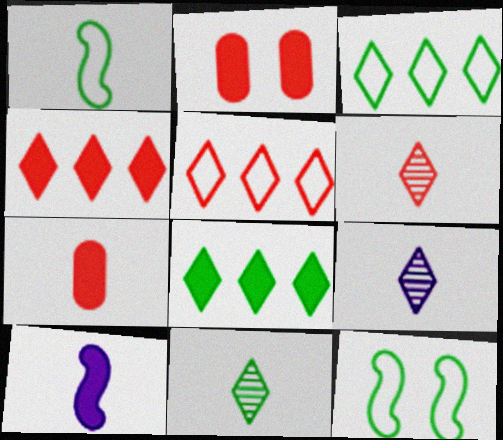[[1, 7, 9], 
[2, 8, 10], 
[6, 9, 11]]